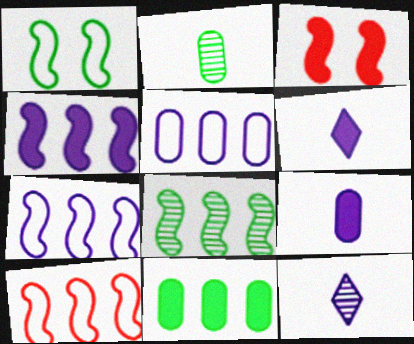[[3, 6, 11], 
[4, 8, 10]]